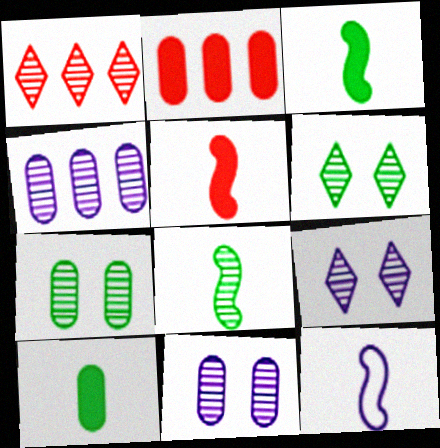[[1, 8, 11], 
[2, 6, 12], 
[5, 8, 12]]